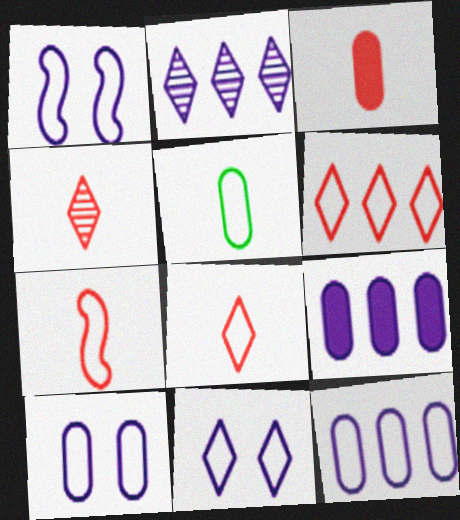[[1, 5, 6], 
[1, 10, 11], 
[3, 4, 7]]